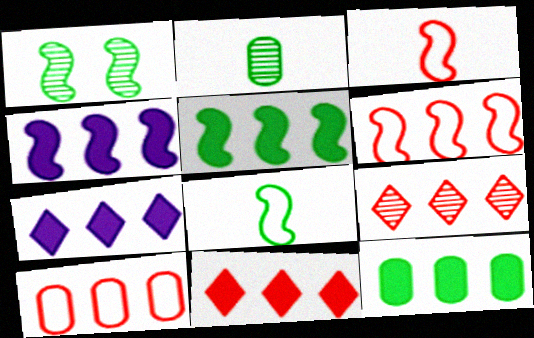[[1, 3, 4], 
[1, 5, 8], 
[4, 11, 12]]